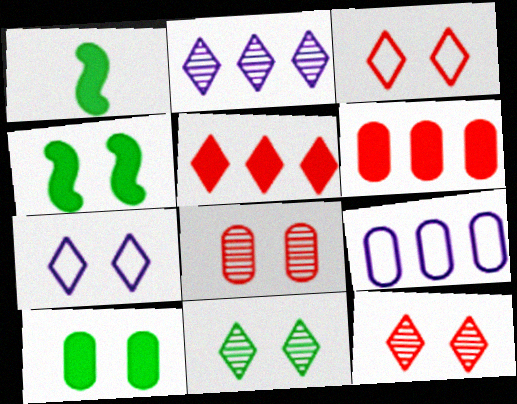[[1, 9, 12], 
[4, 7, 8]]